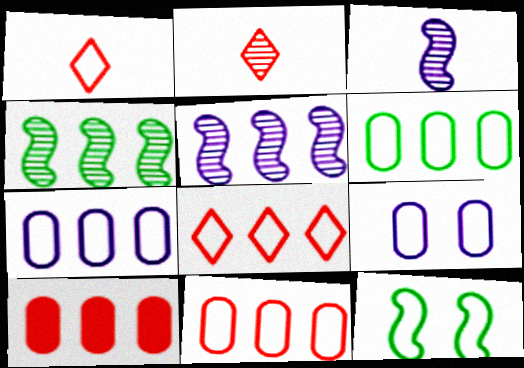[[1, 7, 12], 
[6, 7, 11]]